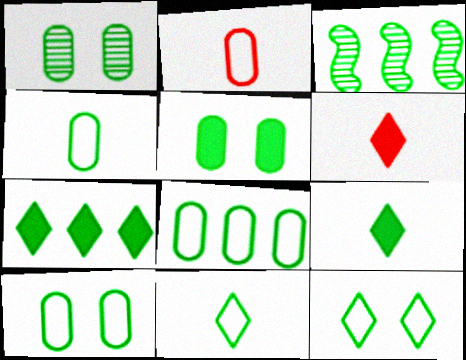[[1, 5, 10], 
[3, 5, 11], 
[3, 7, 8], 
[3, 9, 10], 
[4, 8, 10]]